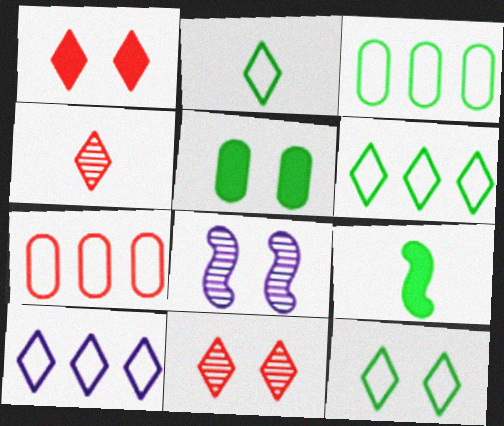[[2, 6, 12]]